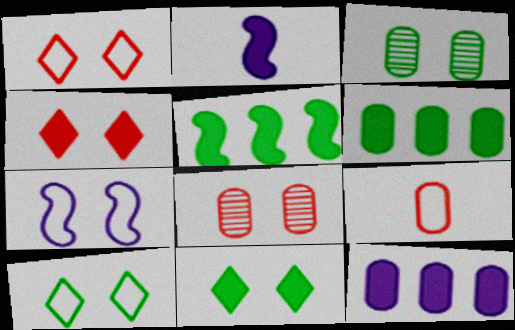[[2, 4, 6], 
[3, 4, 7], 
[3, 9, 12], 
[7, 8, 11]]